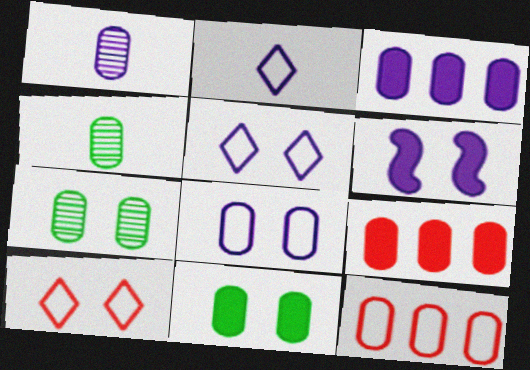[[1, 3, 8], 
[1, 11, 12], 
[4, 8, 9], 
[6, 7, 10]]